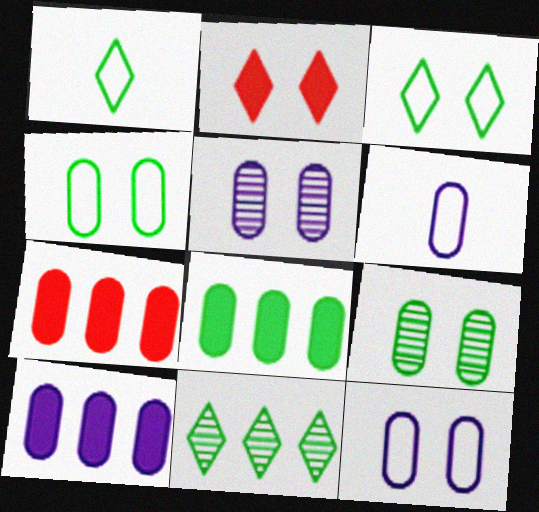[[5, 6, 10], 
[6, 7, 9], 
[7, 8, 10]]